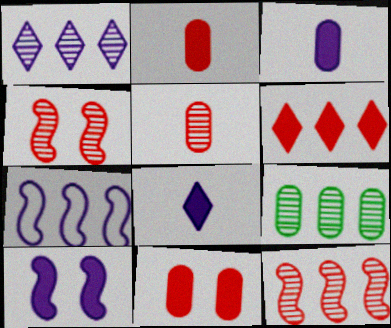[[1, 9, 12], 
[6, 7, 9]]